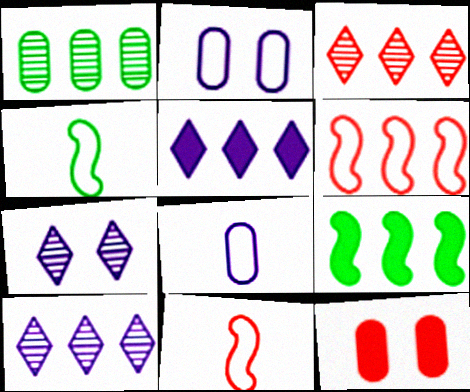[[1, 5, 6], 
[1, 8, 12], 
[3, 11, 12], 
[4, 10, 12]]